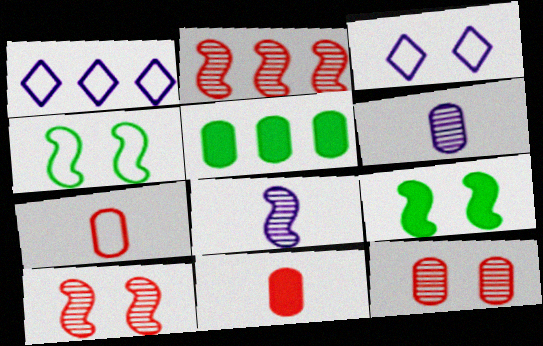[[1, 2, 5], 
[1, 4, 7], 
[3, 9, 12]]